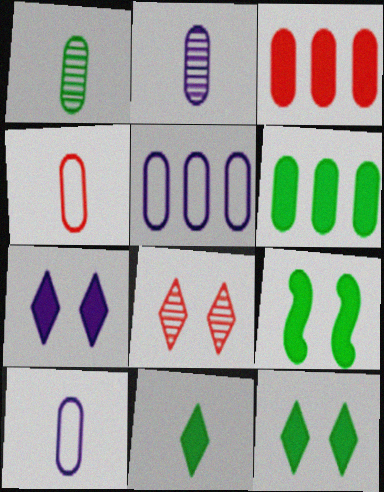[[6, 9, 11]]